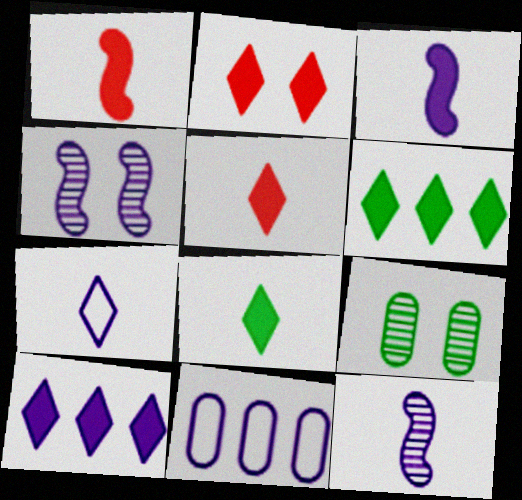[[2, 8, 10]]